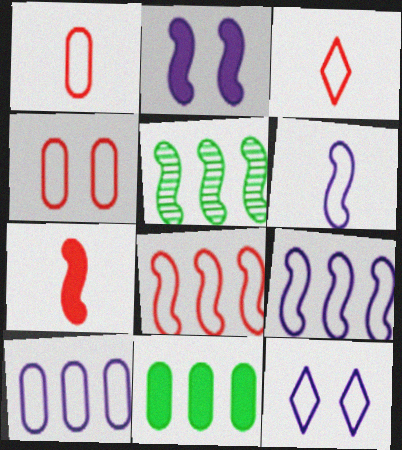[[3, 4, 8], 
[6, 10, 12]]